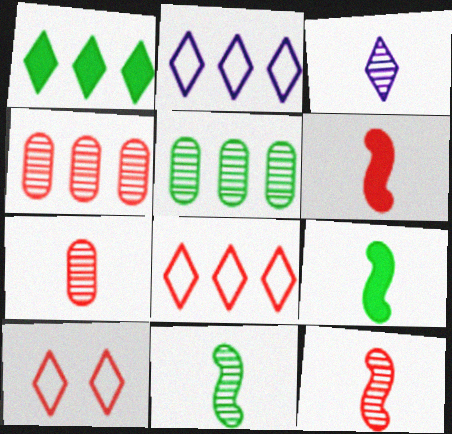[[1, 3, 10], 
[3, 7, 11], 
[4, 6, 10]]